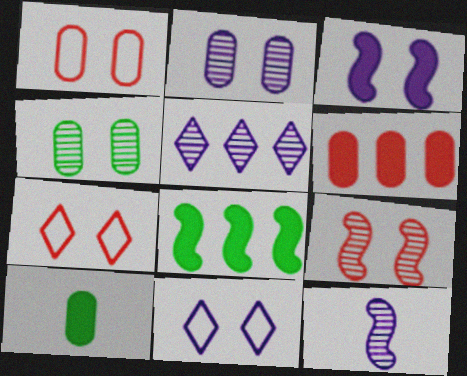[[2, 3, 11], 
[2, 5, 12], 
[3, 4, 7]]